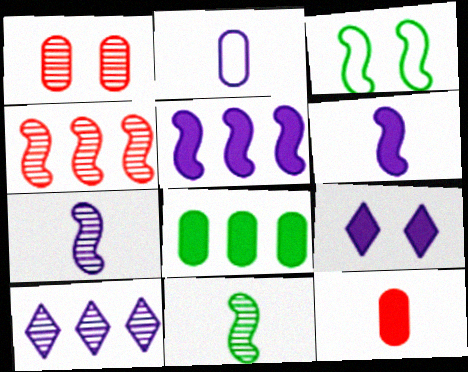[[1, 2, 8], 
[1, 3, 9], 
[1, 10, 11], 
[3, 4, 6], 
[3, 10, 12]]